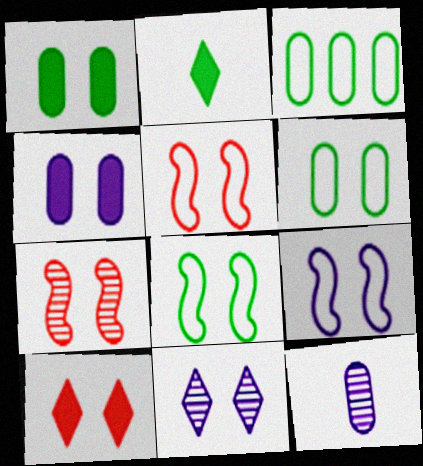[[1, 5, 11], 
[4, 9, 11], 
[5, 8, 9]]